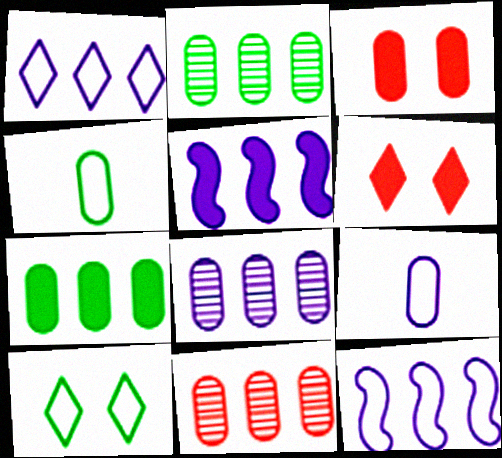[[1, 5, 8], 
[2, 3, 9], 
[2, 8, 11], 
[3, 4, 8]]